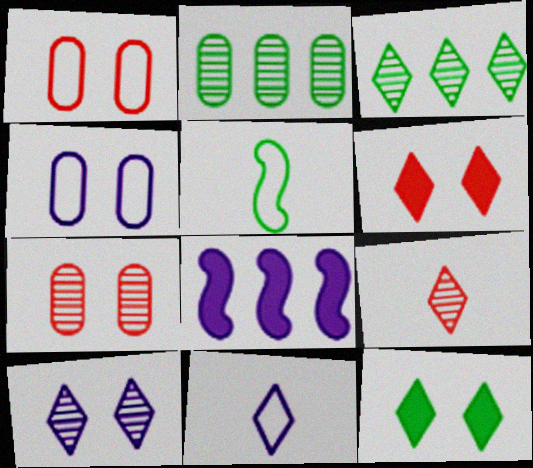[[2, 5, 12], 
[3, 6, 11], 
[3, 9, 10]]